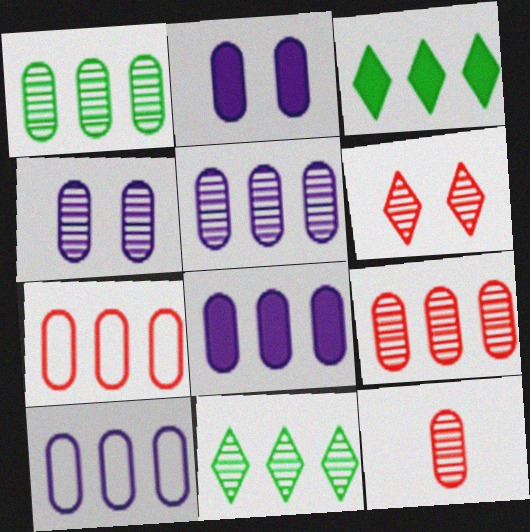[[1, 4, 12], 
[1, 5, 9], 
[1, 7, 8], 
[5, 8, 10]]